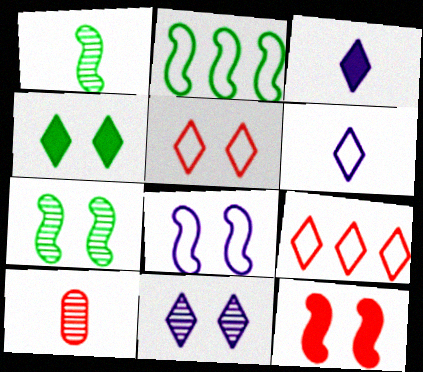[[4, 5, 11], 
[7, 8, 12], 
[9, 10, 12]]